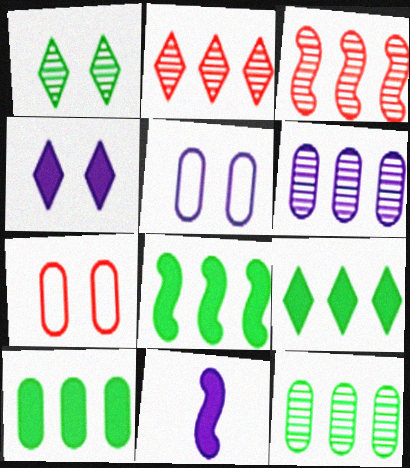[[8, 9, 10]]